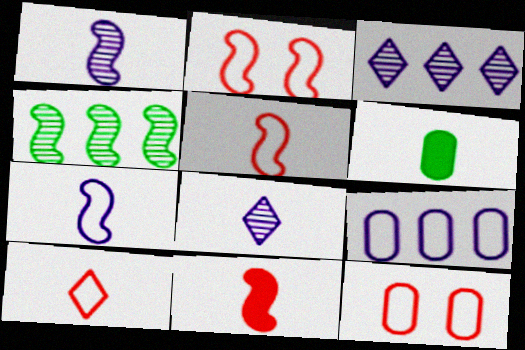[[1, 6, 10], 
[2, 3, 6], 
[5, 6, 8]]